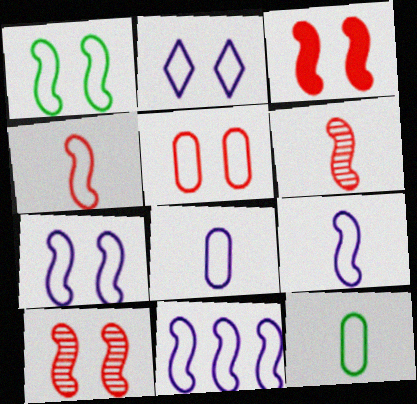[[1, 2, 5], 
[1, 4, 11], 
[2, 8, 11], 
[7, 9, 11]]